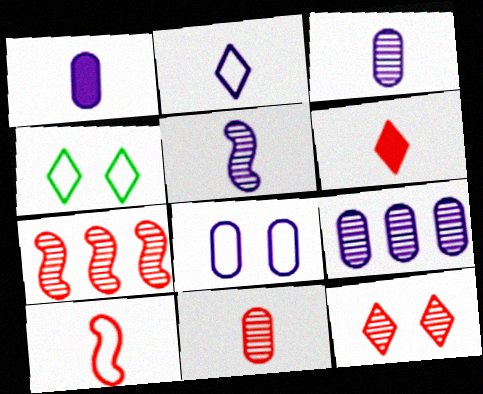[[1, 2, 5], 
[1, 4, 7], 
[1, 8, 9], 
[6, 10, 11], 
[7, 11, 12]]